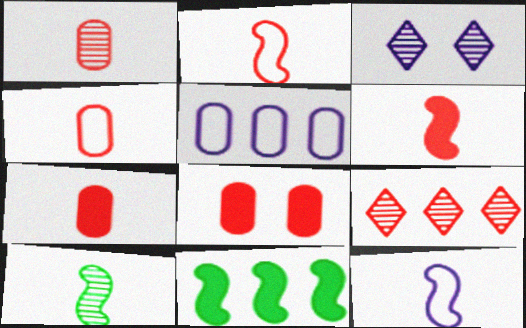[[1, 4, 7], 
[2, 8, 9], 
[3, 4, 11], 
[5, 9, 11], 
[6, 10, 12]]